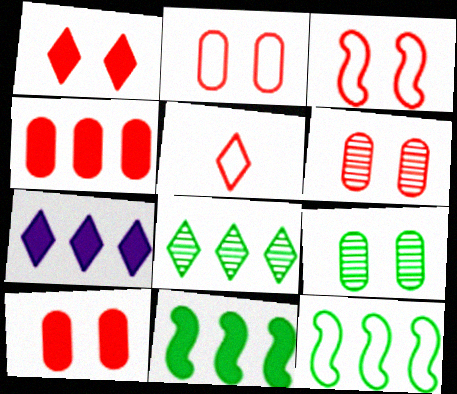[[1, 3, 6], 
[2, 6, 10], 
[4, 7, 11]]